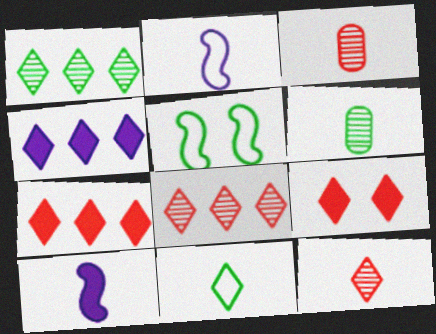[[3, 4, 5], 
[3, 10, 11]]